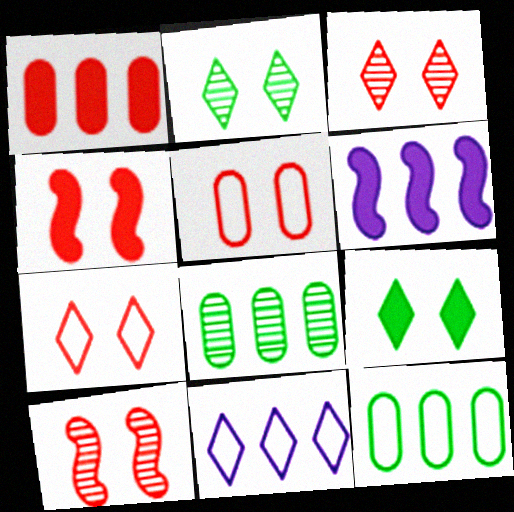[[3, 4, 5]]